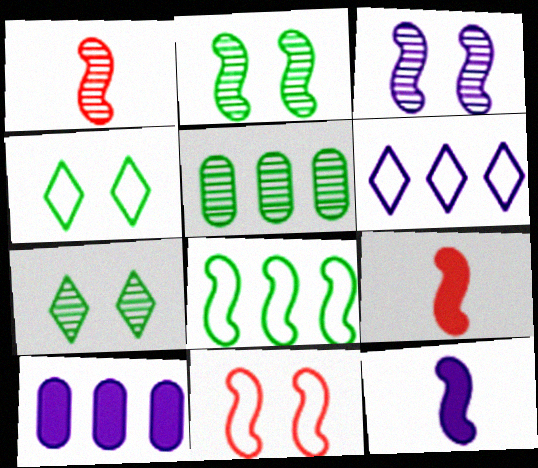[[1, 4, 10], 
[3, 8, 9]]